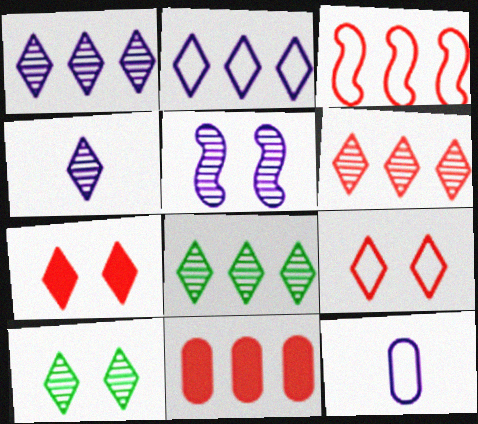[[1, 6, 8], 
[3, 6, 11], 
[4, 6, 10]]